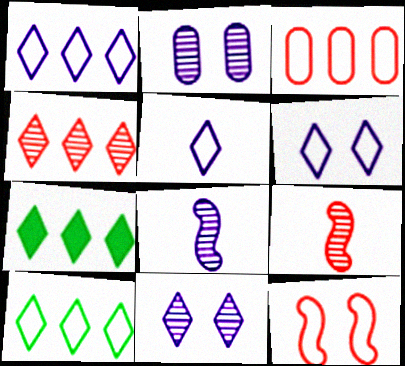[[1, 4, 7], 
[1, 5, 6]]